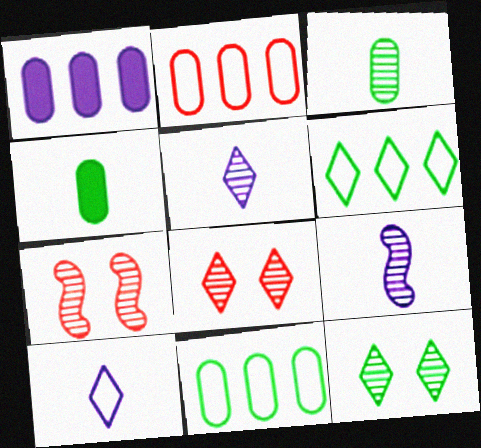[]